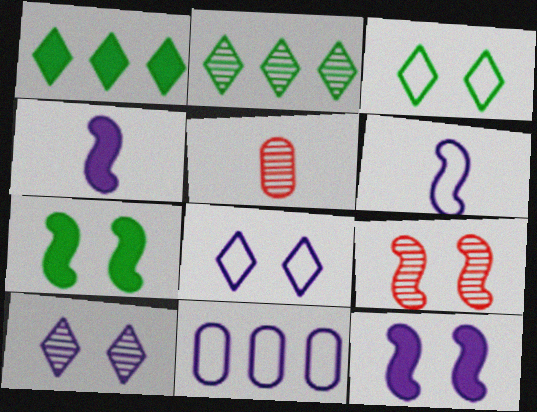[[4, 10, 11], 
[6, 8, 11]]